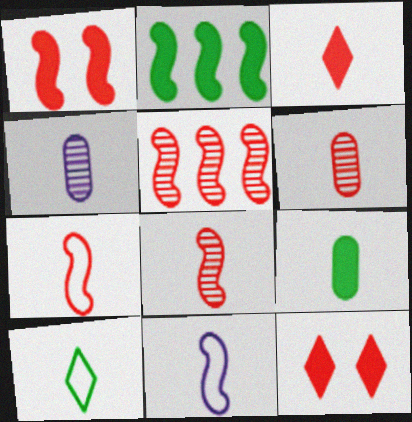[[1, 5, 7], 
[3, 6, 7]]